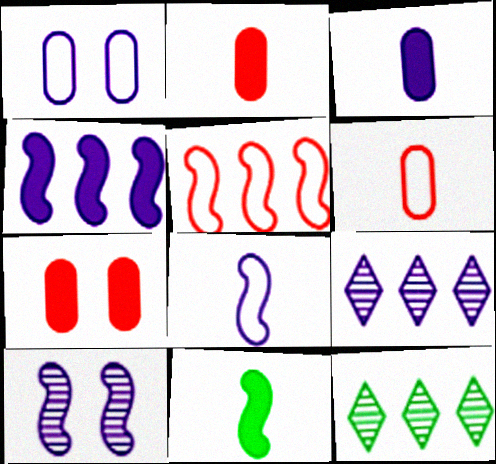[[4, 8, 10], 
[5, 10, 11], 
[7, 8, 12]]